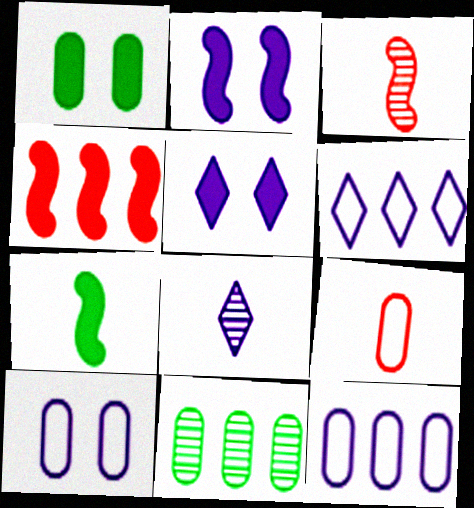[[1, 3, 6], 
[2, 4, 7], 
[2, 8, 12], 
[4, 6, 11], 
[5, 6, 8], 
[7, 8, 9]]